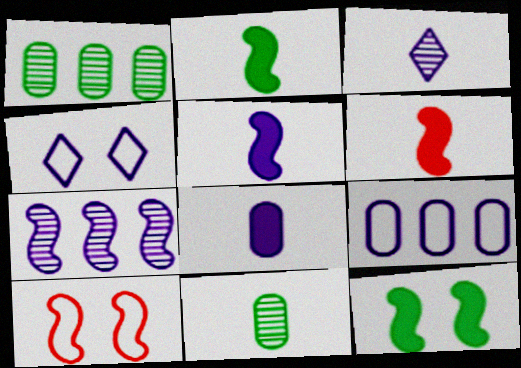[[1, 4, 6], 
[2, 5, 6], 
[2, 7, 10], 
[4, 7, 8]]